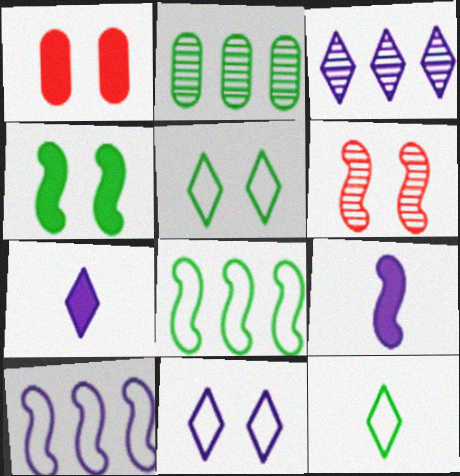[[2, 4, 12], 
[3, 7, 11], 
[6, 8, 9]]